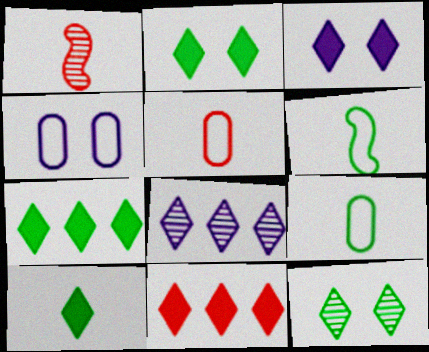[[1, 4, 7], 
[2, 7, 10], 
[3, 10, 11]]